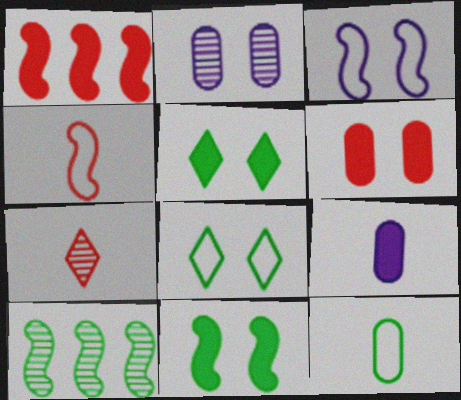[[1, 5, 9], 
[2, 7, 10], 
[5, 10, 12]]